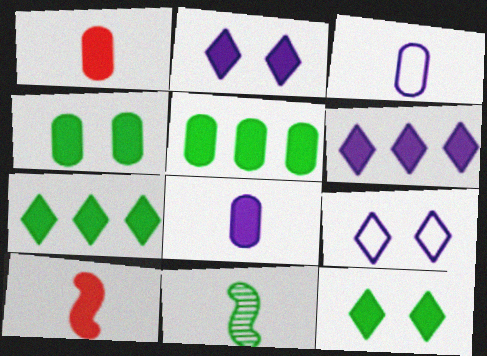[[2, 5, 10], 
[4, 6, 10]]